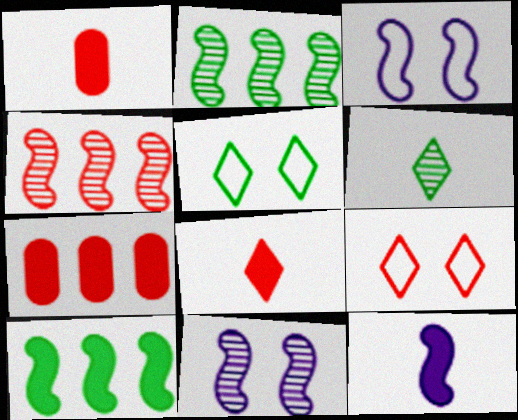[[1, 4, 9], 
[3, 6, 7]]